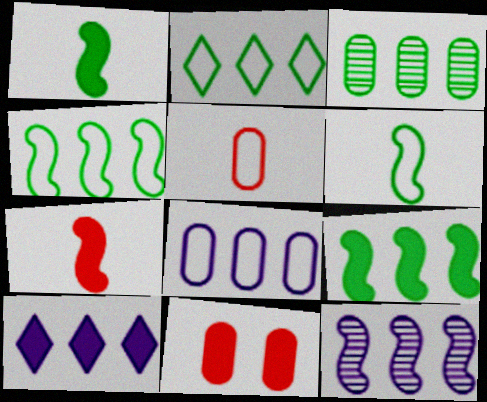[[1, 10, 11], 
[2, 3, 9], 
[8, 10, 12]]